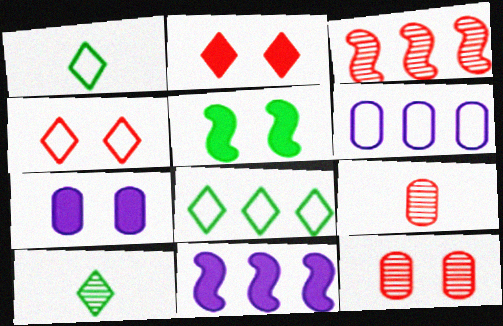[[1, 3, 7], 
[1, 11, 12], 
[2, 5, 7]]